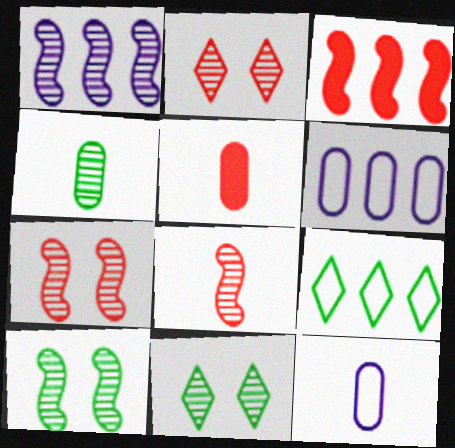[[1, 2, 4], 
[1, 8, 10], 
[3, 11, 12], 
[4, 5, 12]]